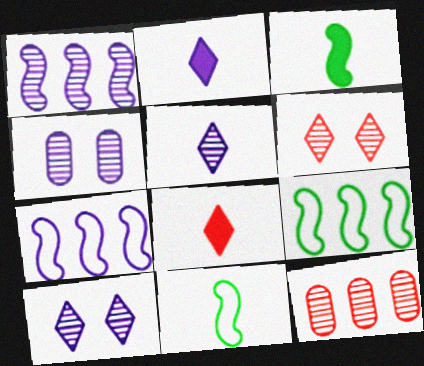[[1, 4, 5], 
[2, 4, 7], 
[4, 8, 9]]